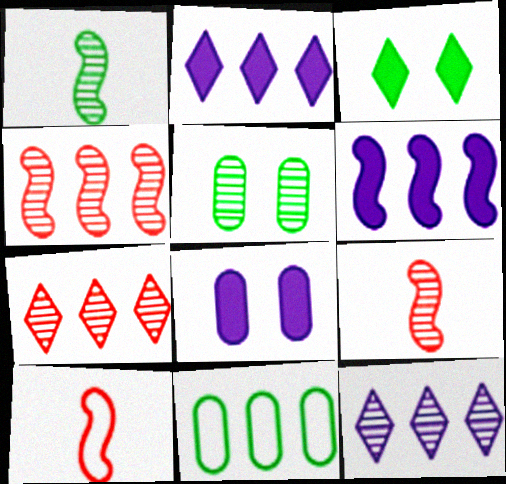[[1, 3, 11], 
[2, 4, 11], 
[2, 5, 10], 
[5, 9, 12], 
[6, 7, 11]]